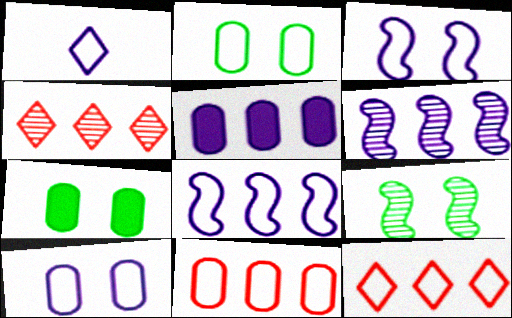[[1, 8, 10]]